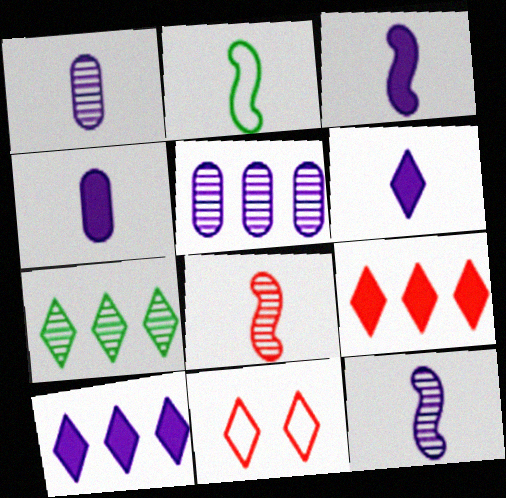[[2, 3, 8], 
[3, 4, 6], 
[6, 7, 11]]